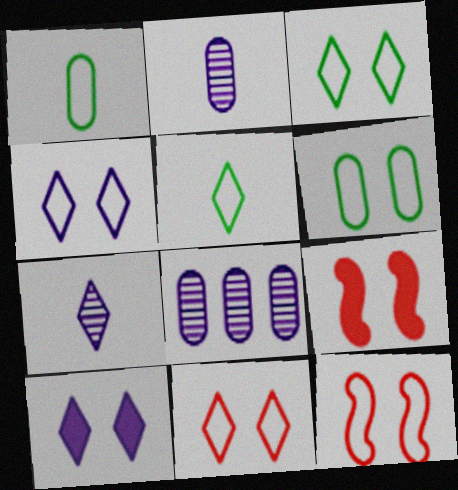[[3, 4, 11], 
[4, 6, 12], 
[5, 8, 9]]